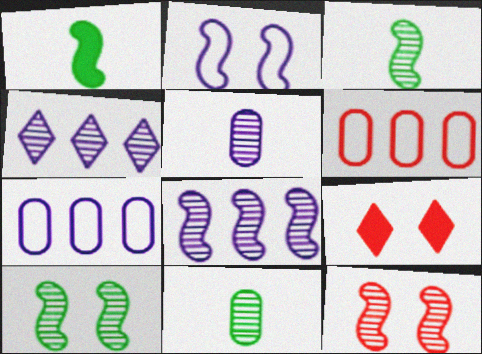[[3, 7, 9], 
[3, 8, 12], 
[4, 11, 12]]